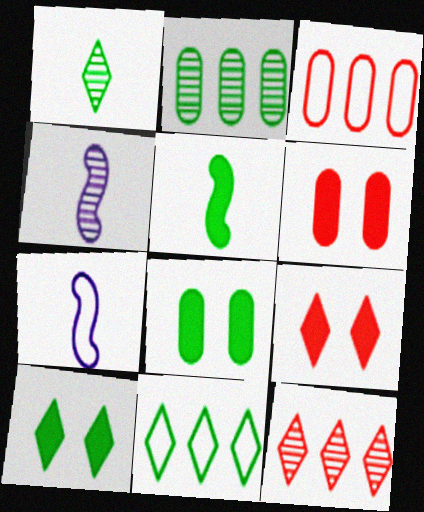[[1, 10, 11], 
[2, 7, 9], 
[3, 4, 10], 
[4, 6, 11], 
[7, 8, 12]]